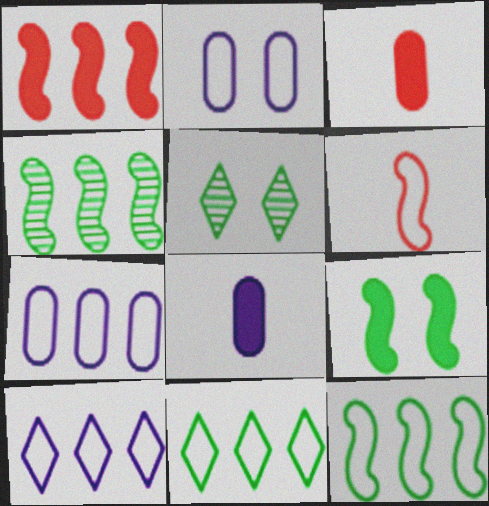[[2, 6, 11]]